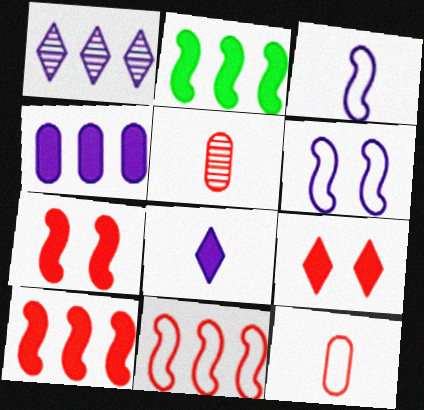[[5, 9, 11]]